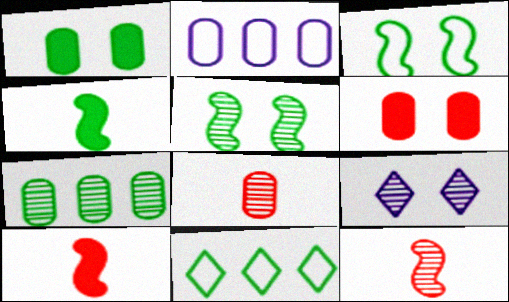[[1, 2, 8], 
[3, 6, 9], 
[7, 9, 12]]